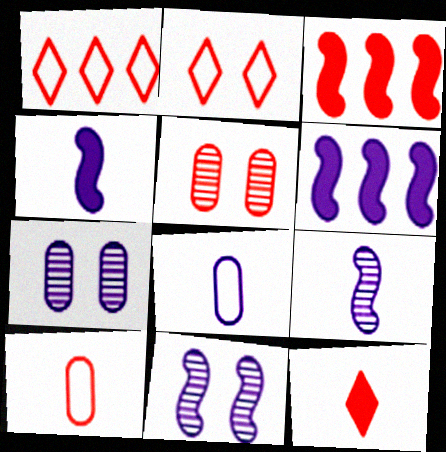[]